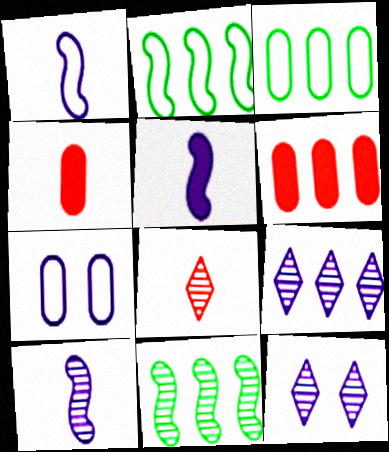[[1, 5, 10], 
[2, 4, 12], 
[2, 6, 9], 
[5, 7, 9]]